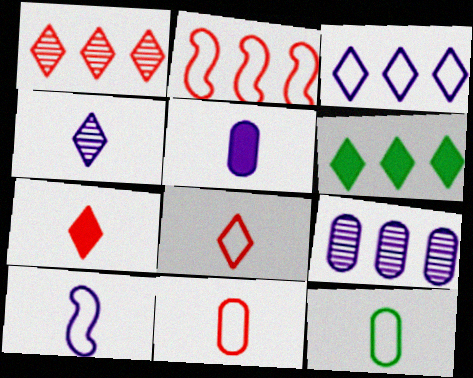[[1, 3, 6], 
[2, 6, 9], 
[4, 5, 10], 
[8, 10, 12]]